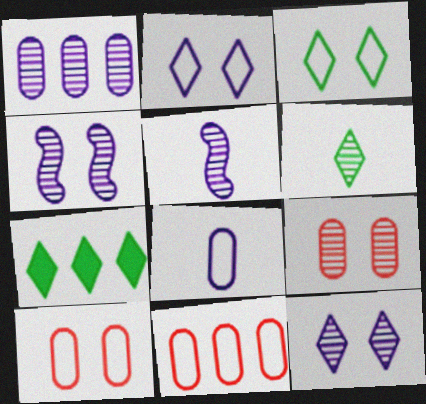[[1, 5, 12], 
[3, 6, 7], 
[5, 7, 10]]